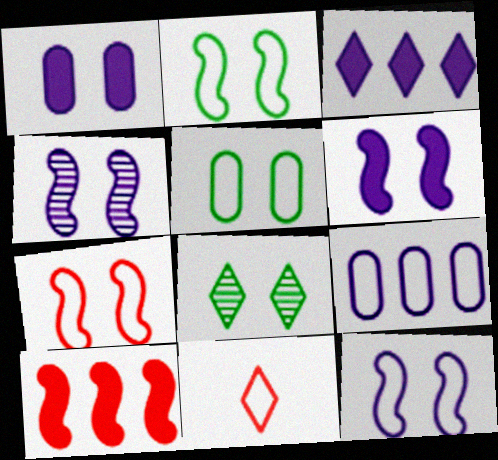[[1, 7, 8], 
[2, 7, 12], 
[2, 9, 11], 
[3, 8, 11], 
[4, 6, 12]]